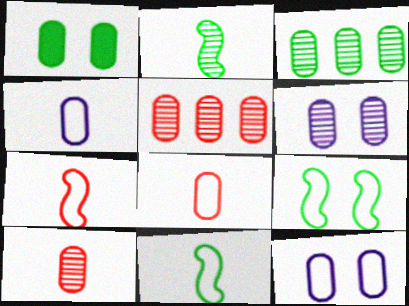[[1, 4, 5], 
[3, 6, 10]]